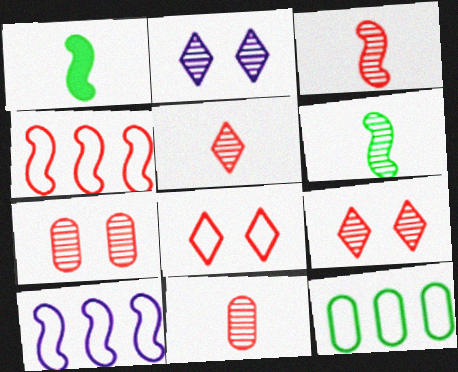[[3, 5, 11]]